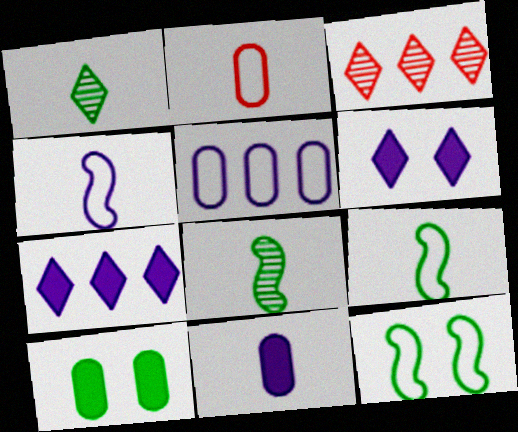[[3, 4, 10], 
[3, 11, 12]]